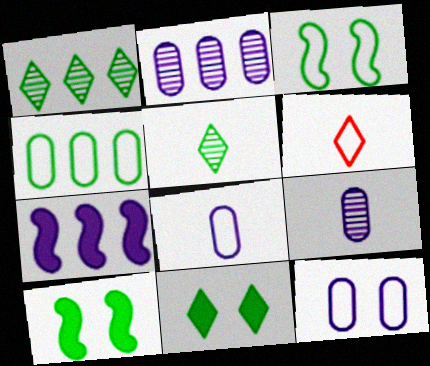[[2, 6, 10], 
[4, 5, 10]]